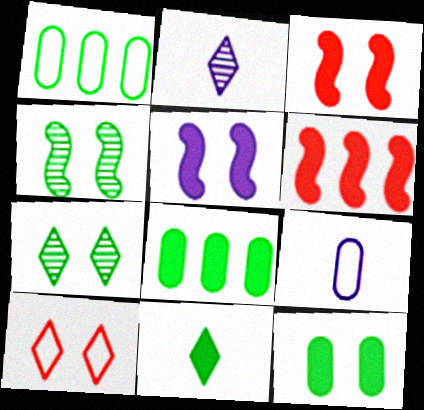[[1, 2, 3], 
[1, 4, 11], 
[6, 7, 9]]